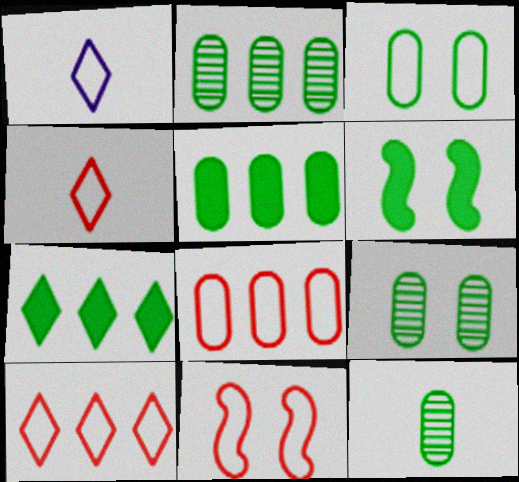[[2, 9, 12], 
[3, 5, 12], 
[4, 8, 11]]